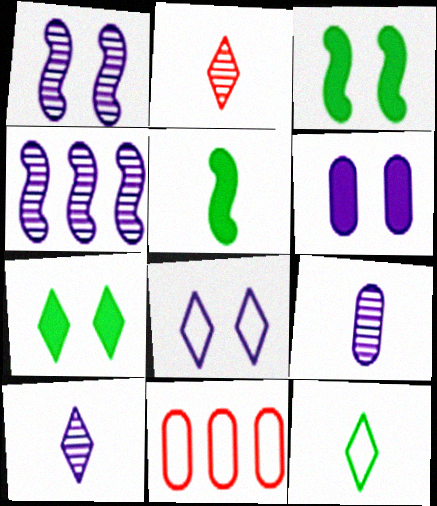[[1, 6, 8], 
[3, 10, 11]]